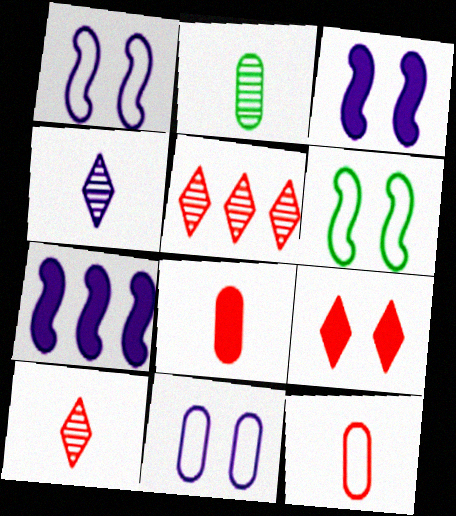[[4, 7, 11]]